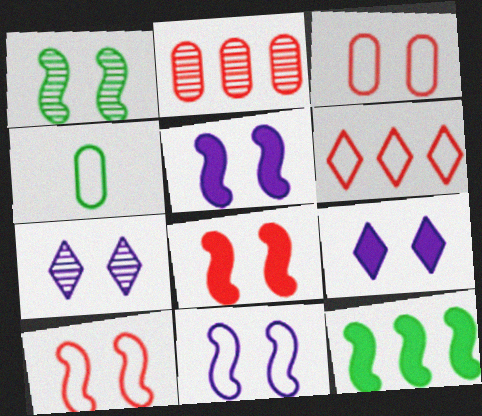[[1, 3, 9], 
[1, 5, 10], 
[1, 8, 11], 
[4, 6, 11]]